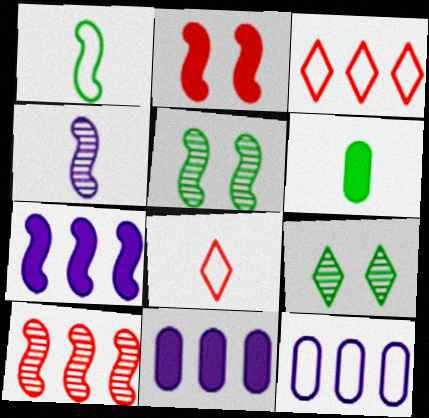[[4, 5, 10], 
[4, 6, 8], 
[5, 8, 11]]